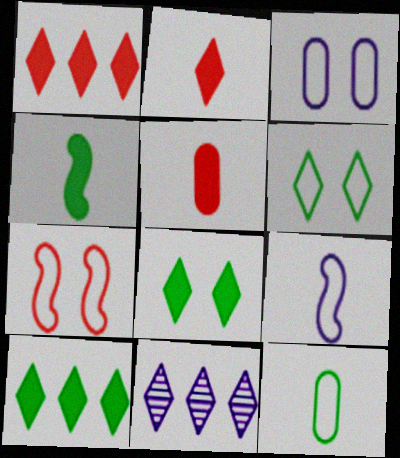[[2, 6, 11], 
[3, 6, 7]]